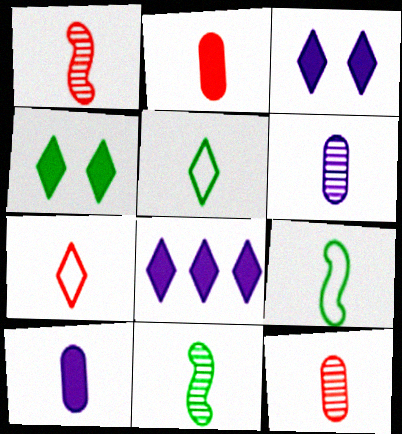[[1, 2, 7], 
[1, 5, 10], 
[7, 10, 11]]